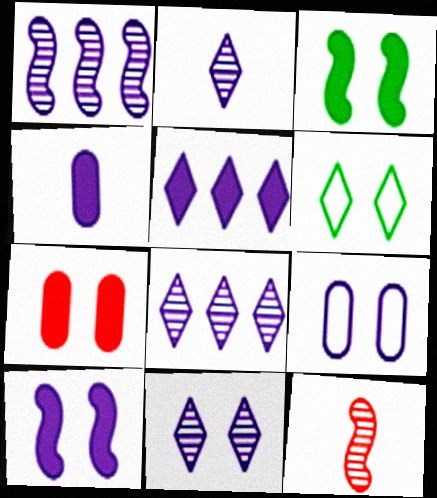[[2, 8, 11], 
[4, 5, 10], 
[9, 10, 11]]